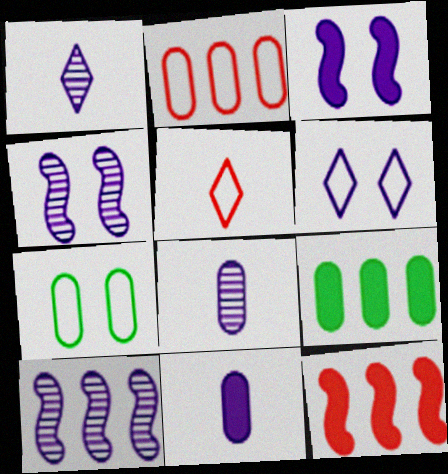[[1, 7, 12], 
[4, 5, 9], 
[6, 10, 11]]